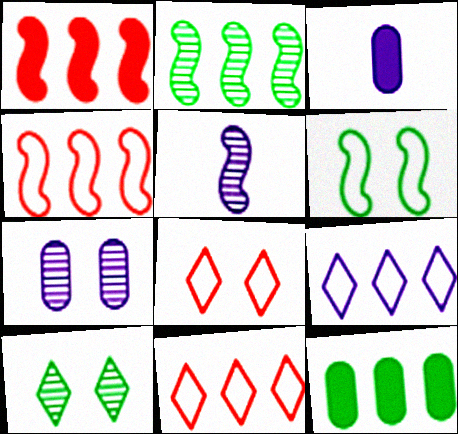[[1, 5, 6], 
[2, 3, 8], 
[3, 4, 10], 
[5, 8, 12]]